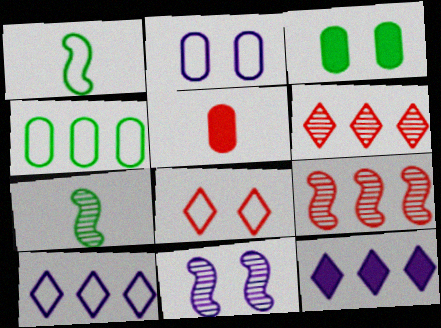[[3, 8, 11], 
[4, 9, 12], 
[5, 8, 9], 
[7, 9, 11]]